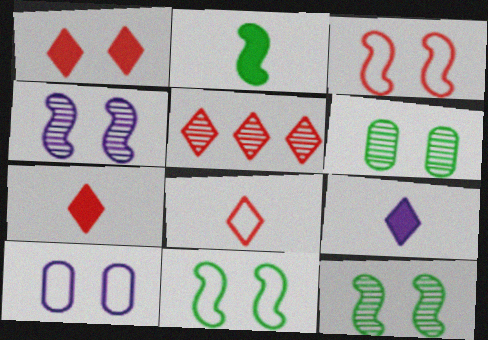[[1, 5, 8], 
[1, 10, 12], 
[2, 5, 10]]